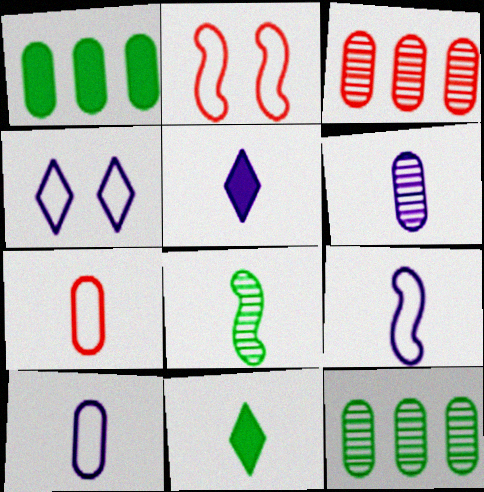[[2, 5, 12], 
[5, 6, 9], 
[5, 7, 8]]